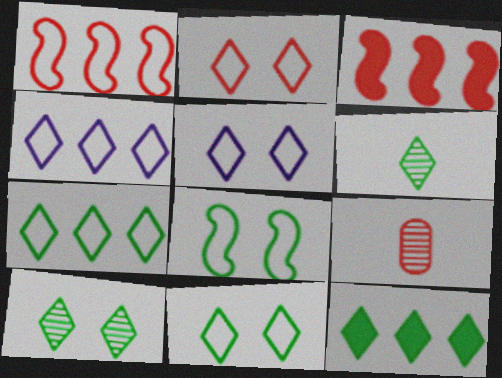[[2, 3, 9], 
[2, 5, 11], 
[6, 11, 12]]